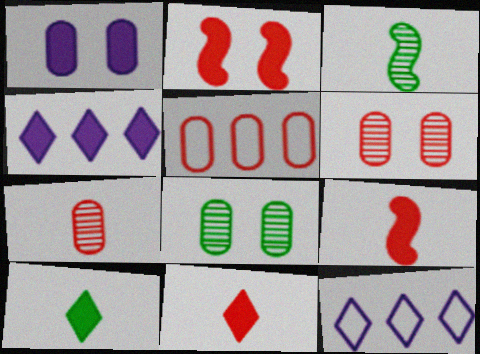[[8, 9, 12]]